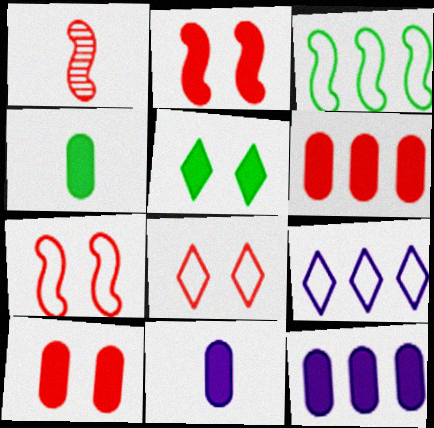[[1, 6, 8], 
[4, 10, 12]]